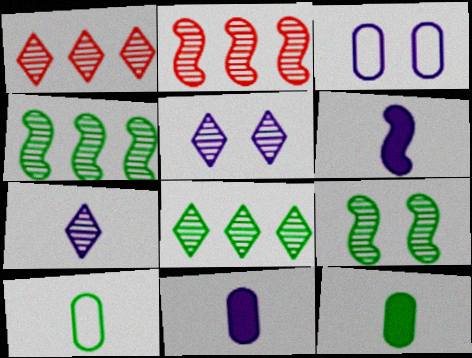[]